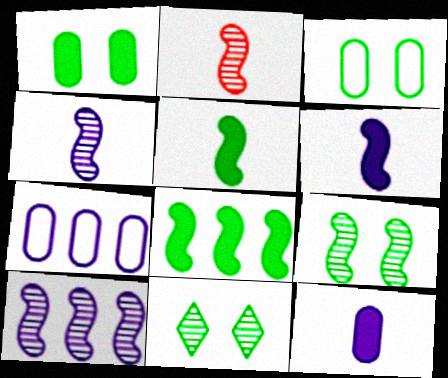[[2, 9, 10]]